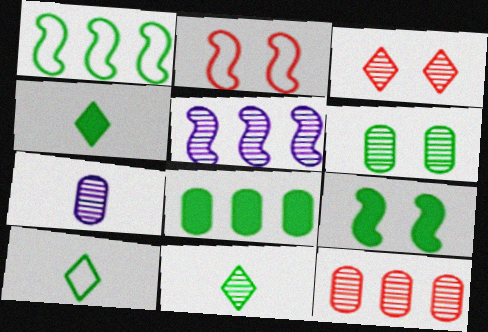[[1, 4, 6], 
[4, 8, 9], 
[4, 10, 11], 
[6, 7, 12]]